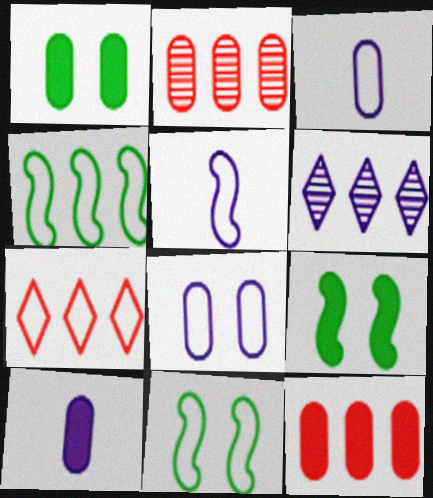[[1, 2, 3], 
[1, 10, 12], 
[3, 7, 11], 
[4, 6, 12]]